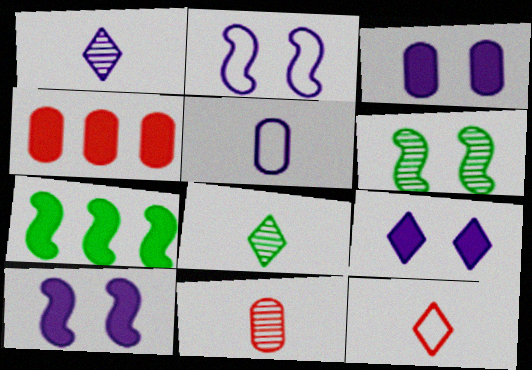[[2, 4, 8], 
[3, 9, 10]]